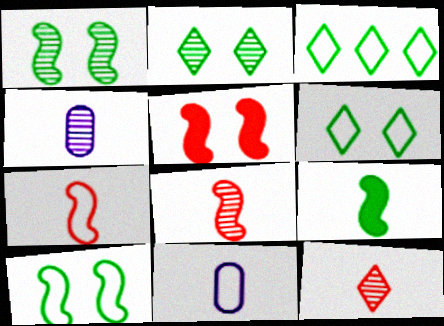[[3, 4, 5], 
[9, 11, 12]]